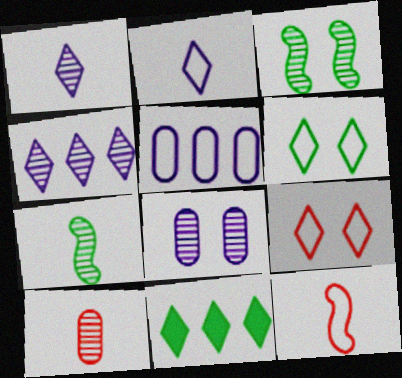[[1, 7, 10], 
[1, 9, 11], 
[3, 4, 10], 
[5, 6, 12], 
[8, 11, 12]]